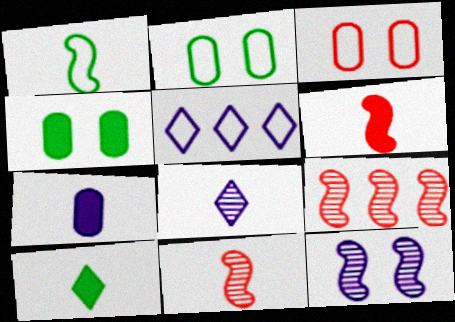[[1, 3, 5], 
[4, 5, 11], 
[5, 7, 12], 
[6, 7, 10]]